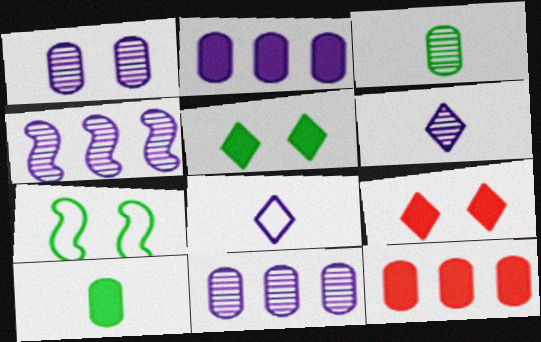[[1, 4, 6], 
[1, 7, 9], 
[6, 7, 12]]